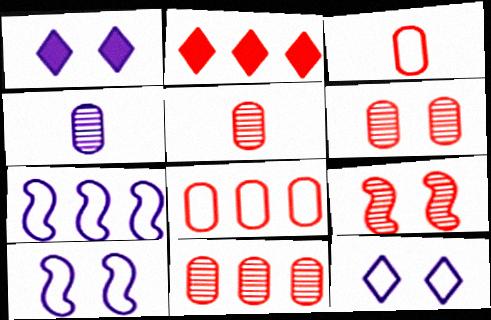[[1, 4, 7], 
[2, 3, 9], 
[5, 6, 11]]